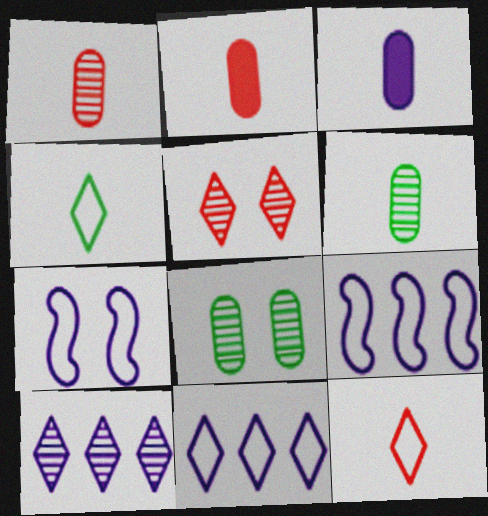[[3, 7, 10]]